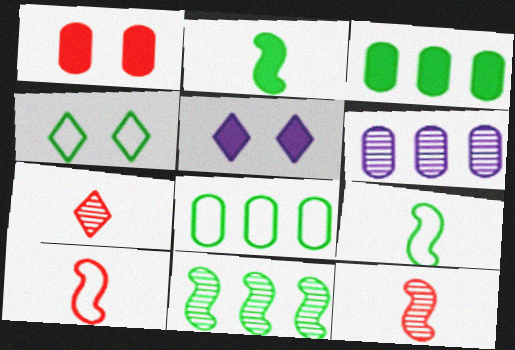[[4, 8, 9], 
[5, 8, 12]]